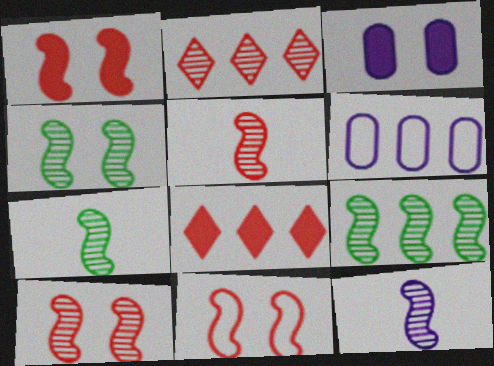[[1, 10, 11], 
[4, 7, 9], 
[5, 7, 12], 
[6, 8, 9], 
[9, 10, 12]]